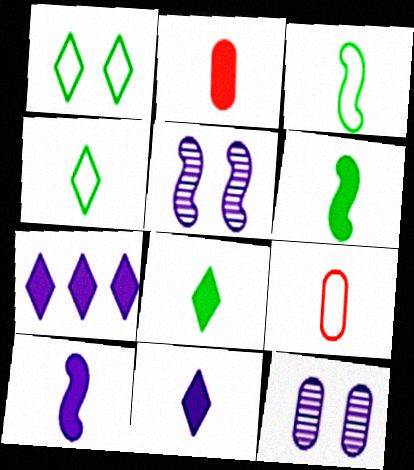[[2, 6, 11], 
[2, 8, 10]]